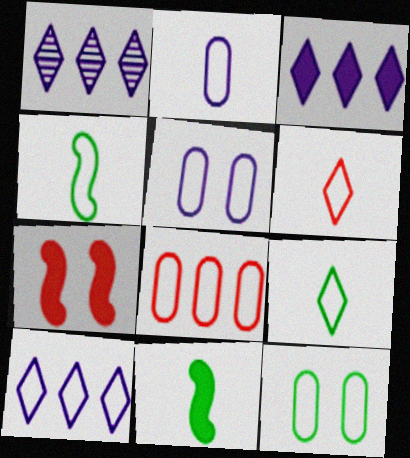[[1, 3, 10], 
[2, 4, 6], 
[2, 8, 12]]